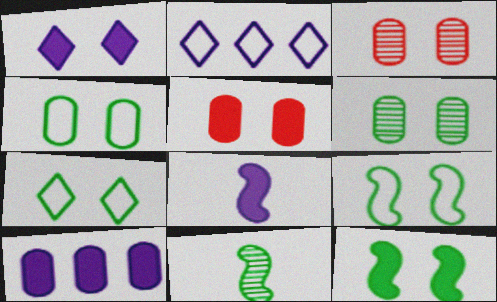[[1, 3, 9], 
[1, 5, 12], 
[1, 8, 10], 
[2, 5, 11], 
[4, 7, 9], 
[6, 7, 12]]